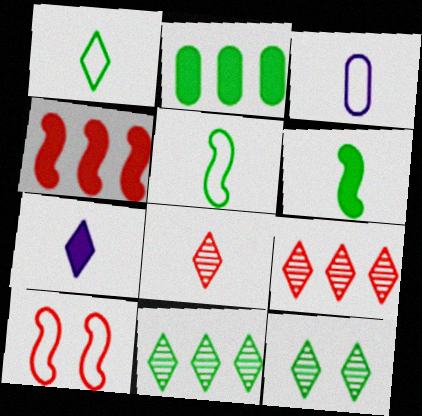[[1, 7, 8], 
[2, 5, 12], 
[3, 4, 12], 
[3, 6, 8]]